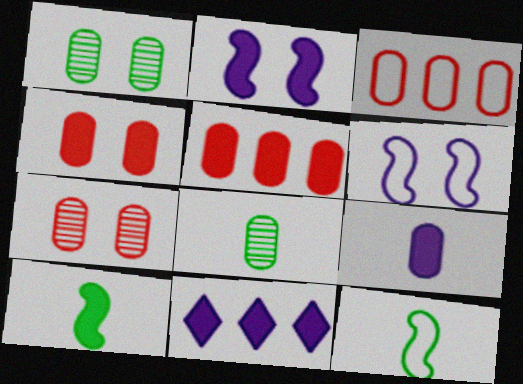[[1, 3, 9], 
[2, 9, 11], 
[4, 10, 11], 
[7, 11, 12]]